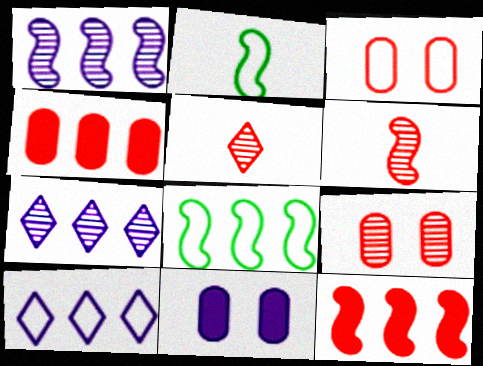[[1, 8, 12], 
[2, 3, 10], 
[3, 5, 12], 
[4, 7, 8], 
[5, 8, 11]]